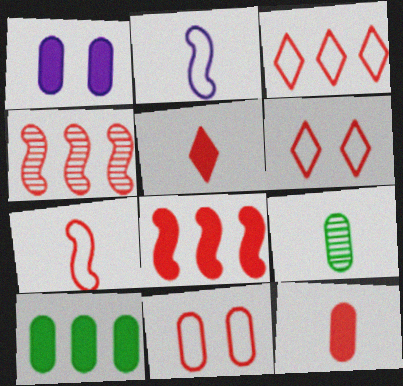[[1, 10, 12], 
[2, 5, 9], 
[3, 7, 11], 
[4, 5, 11], 
[4, 6, 12]]